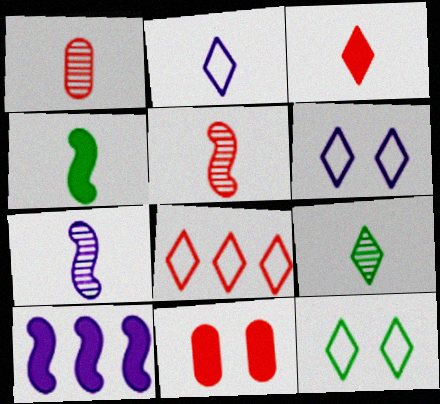[[1, 2, 4], 
[1, 7, 9], 
[1, 10, 12], 
[2, 3, 9], 
[2, 8, 12], 
[5, 8, 11]]